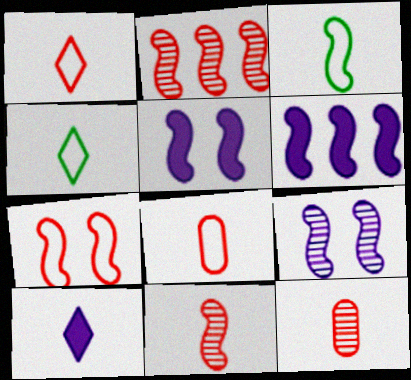[[2, 3, 5], 
[3, 10, 12]]